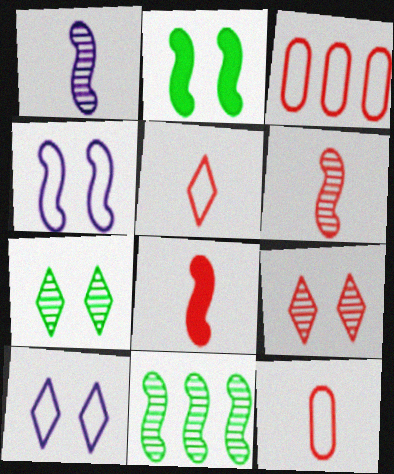[[3, 8, 9], 
[4, 8, 11]]